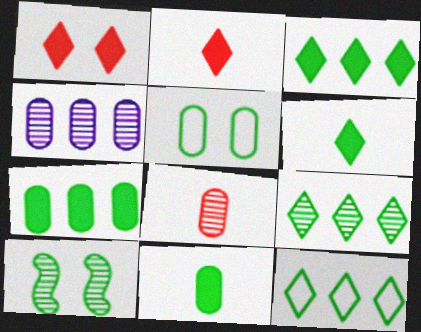[[3, 9, 12], 
[10, 11, 12]]